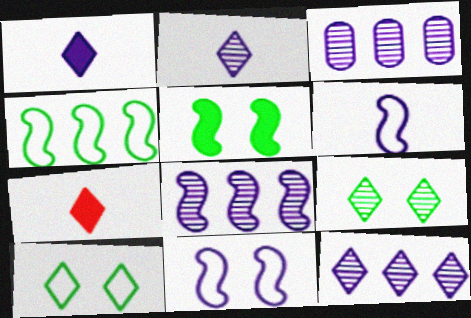[[1, 3, 11], 
[3, 8, 12], 
[7, 10, 12]]